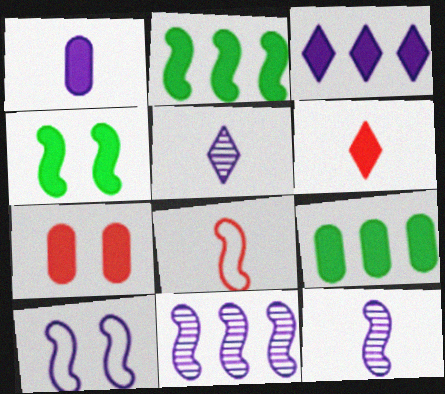[[1, 7, 9], 
[4, 8, 11]]